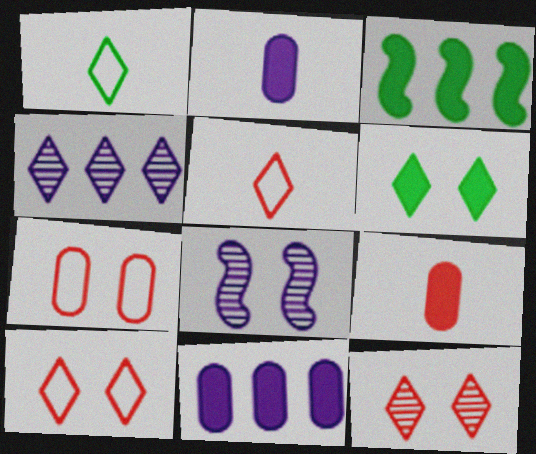[[4, 5, 6], 
[6, 7, 8]]